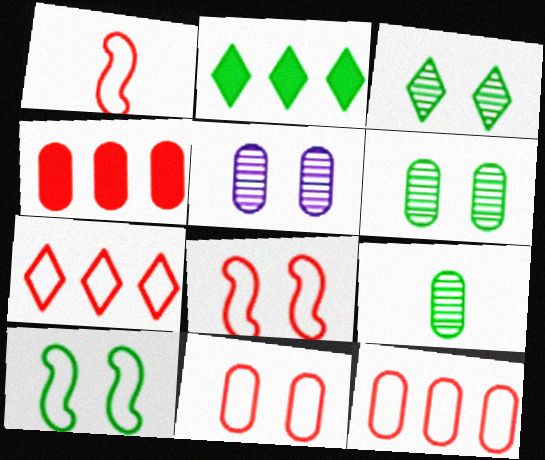[[1, 2, 5], 
[1, 7, 11], 
[2, 9, 10]]